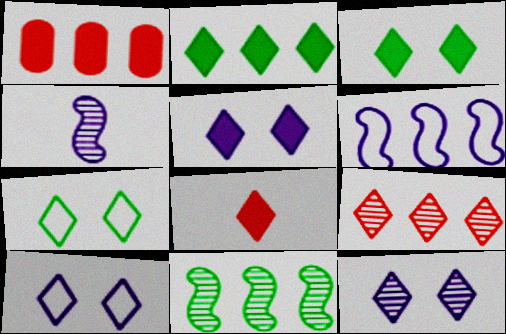[[1, 4, 7], 
[2, 5, 8], 
[5, 10, 12]]